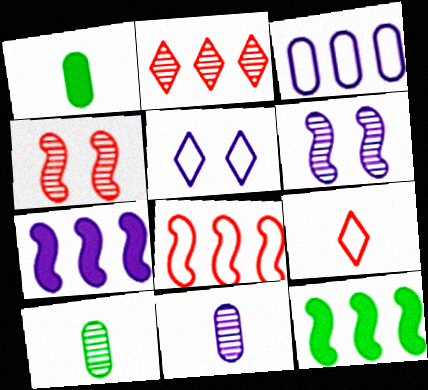[[2, 3, 12], 
[2, 6, 10], 
[5, 7, 11]]